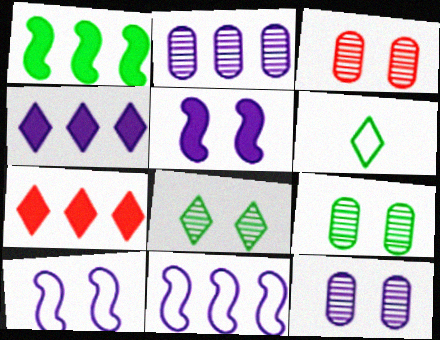[[1, 6, 9], 
[2, 4, 11], 
[3, 9, 12]]